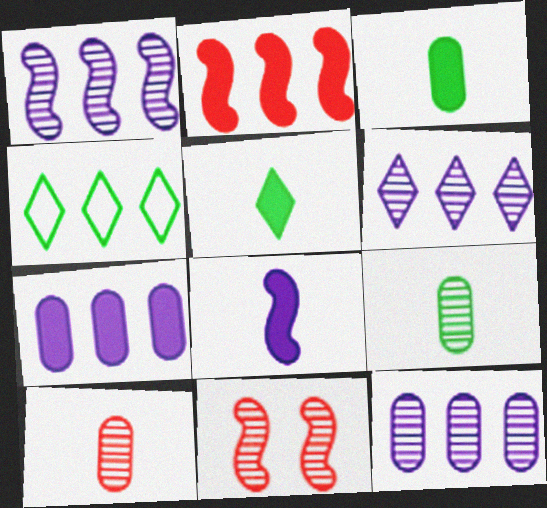[[1, 6, 12], 
[2, 4, 12], 
[6, 9, 11]]